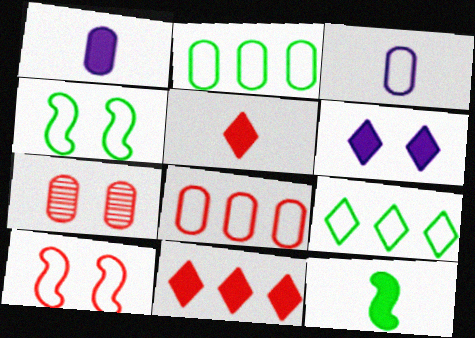[[1, 2, 7], 
[1, 5, 12], 
[3, 9, 10], 
[4, 6, 7]]